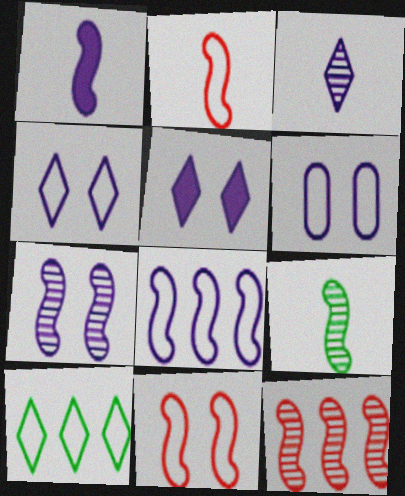[[1, 2, 9], 
[1, 7, 8], 
[2, 6, 10], 
[5, 6, 7], 
[7, 9, 12]]